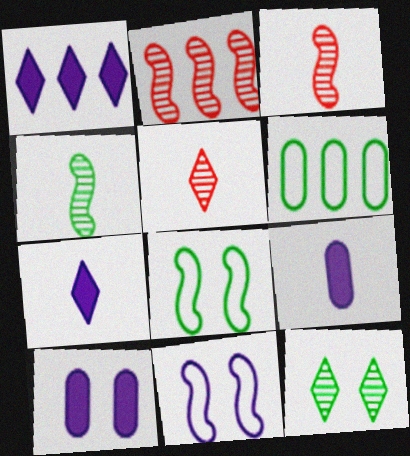[[1, 2, 6]]